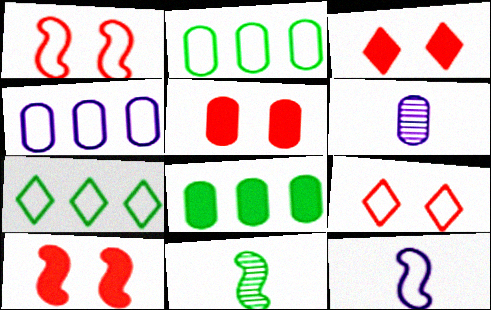[[2, 5, 6], 
[2, 9, 12], 
[3, 4, 11], 
[3, 5, 10], 
[6, 7, 10]]